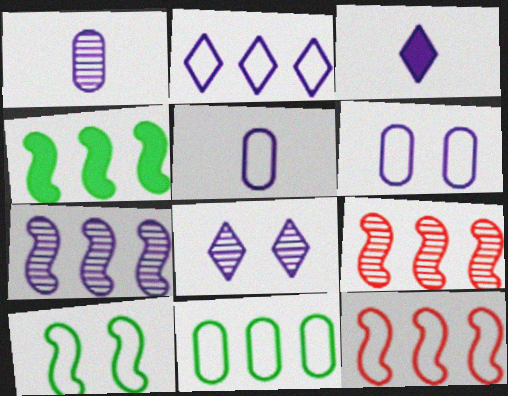[[1, 7, 8], 
[2, 3, 8], 
[2, 11, 12], 
[3, 6, 7], 
[4, 7, 12]]